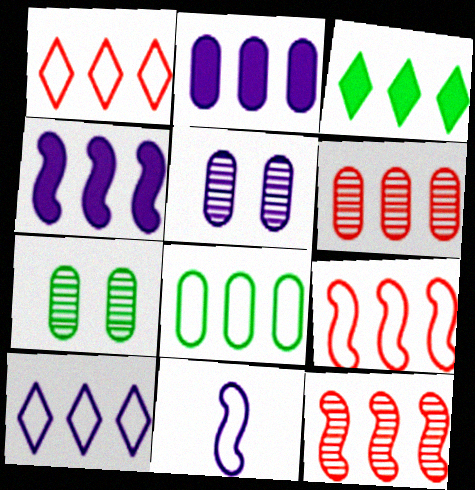[[2, 6, 8], 
[8, 9, 10]]